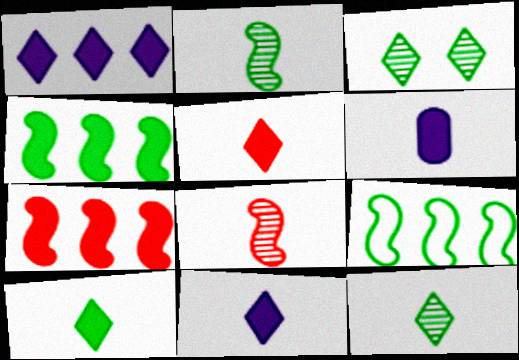[[5, 10, 11]]